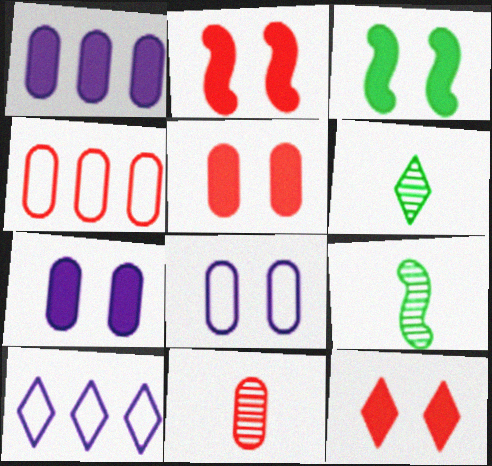[[2, 5, 12], 
[3, 7, 12], 
[3, 10, 11], 
[4, 5, 11], 
[5, 9, 10], 
[6, 10, 12]]